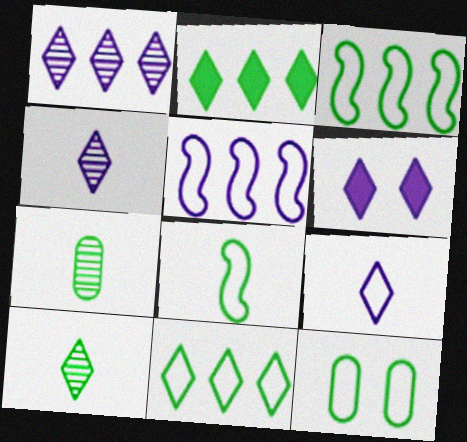[[1, 6, 9], 
[8, 11, 12]]